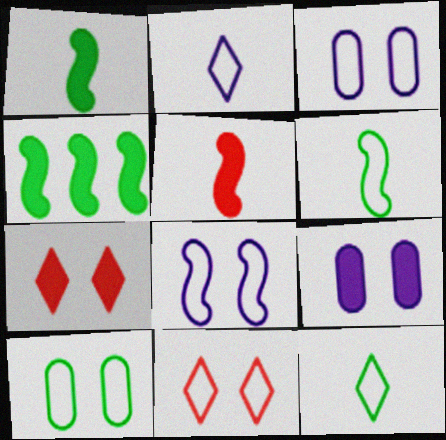[[8, 10, 11]]